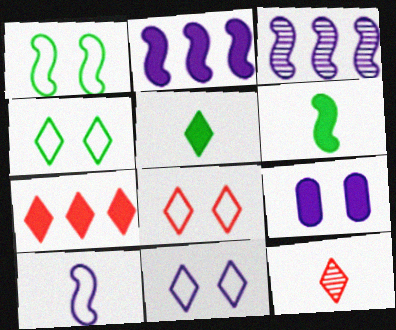[[4, 8, 11], 
[6, 7, 9], 
[7, 8, 12]]